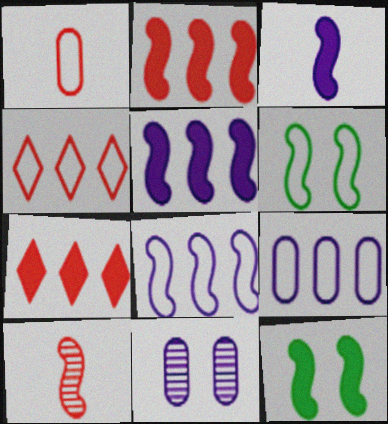[[2, 3, 12], 
[5, 6, 10], 
[8, 10, 12]]